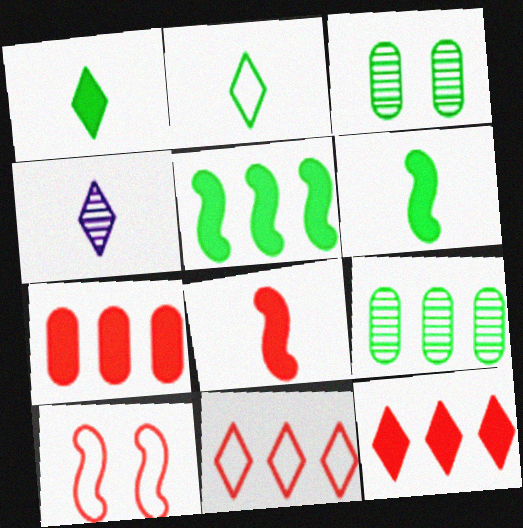[[2, 3, 5]]